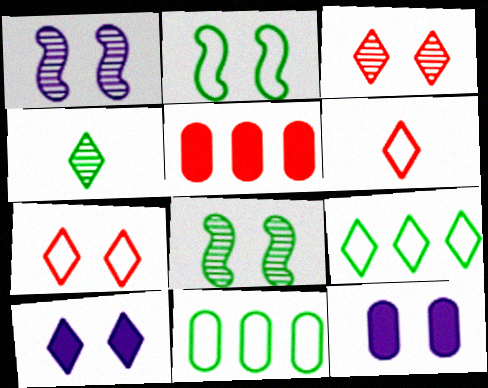[[2, 3, 12], 
[7, 8, 12]]